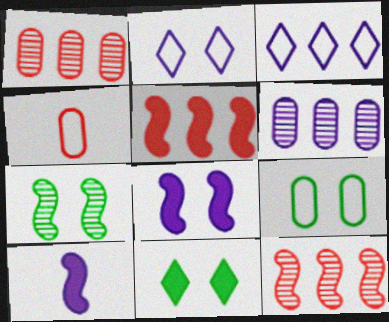[[2, 6, 10], 
[7, 9, 11]]